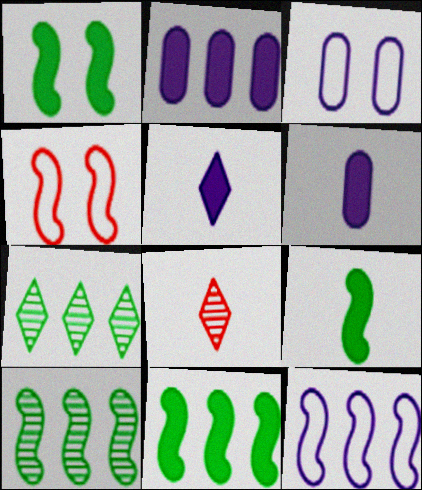[[1, 9, 11], 
[3, 8, 11], 
[4, 6, 7]]